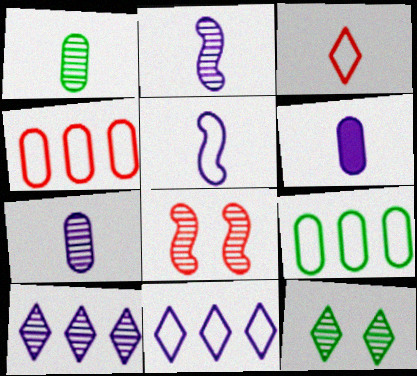[[1, 8, 10]]